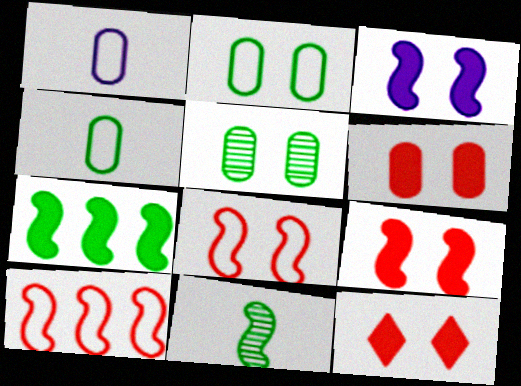[[3, 10, 11], 
[6, 9, 12]]